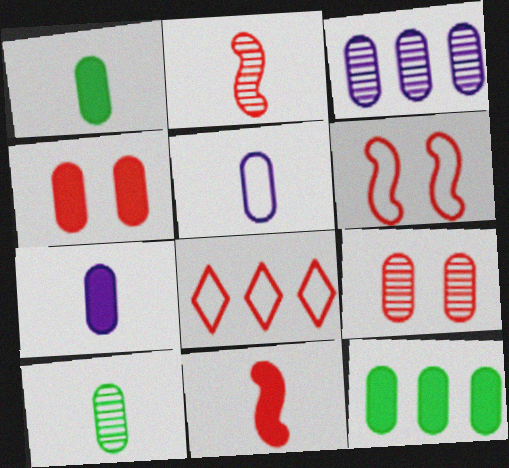[[2, 4, 8], 
[3, 9, 10], 
[4, 7, 12], 
[5, 9, 12], 
[8, 9, 11]]